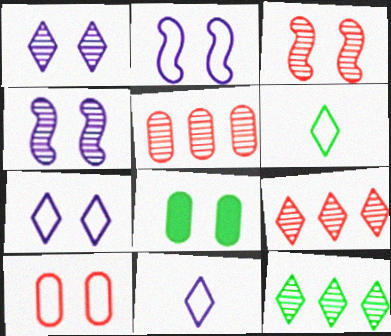[[3, 7, 8]]